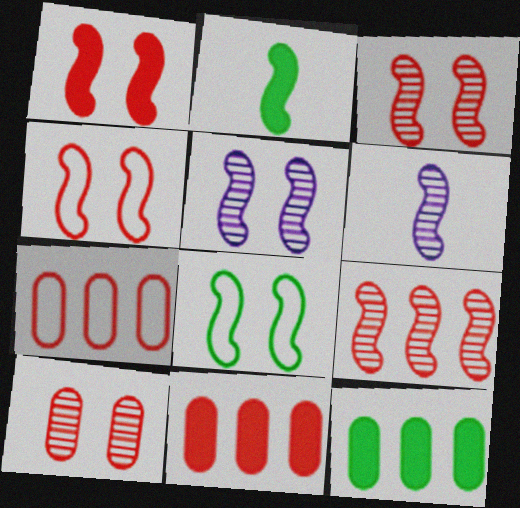[[1, 3, 4], 
[1, 5, 8]]